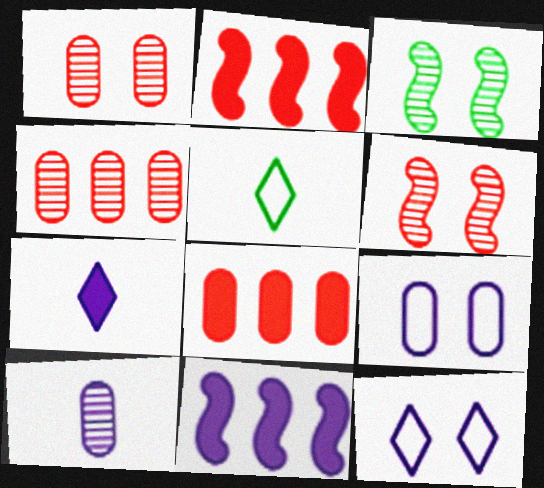[[1, 5, 11], 
[10, 11, 12]]